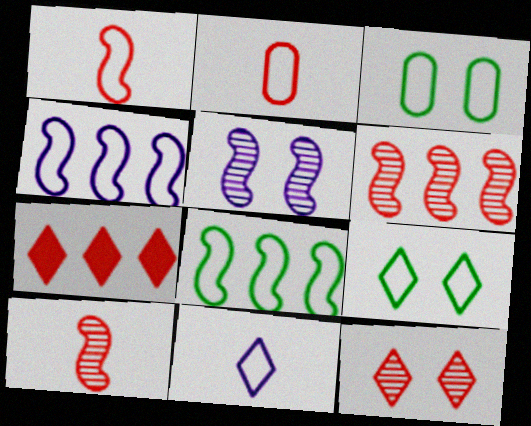[[2, 4, 9]]